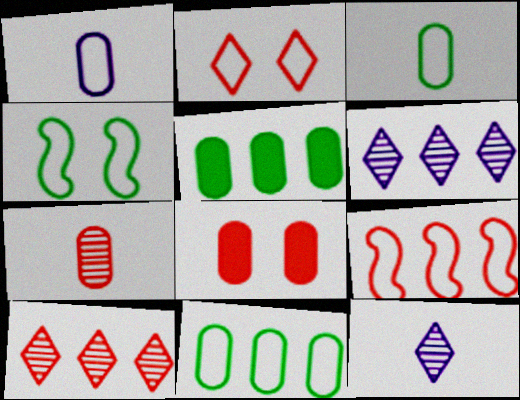[[5, 6, 9]]